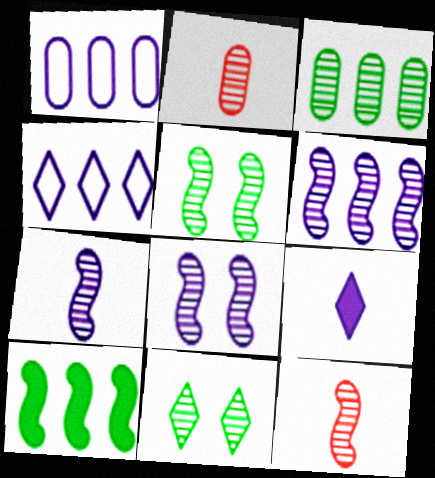[[1, 8, 9], 
[2, 6, 11], 
[5, 6, 12], 
[6, 7, 8]]